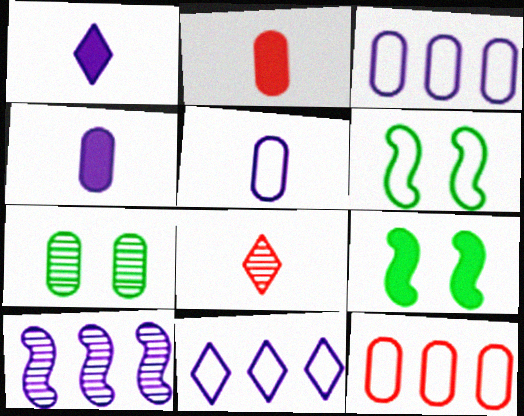[[2, 3, 7], 
[3, 8, 9], 
[4, 7, 12], 
[7, 8, 10]]